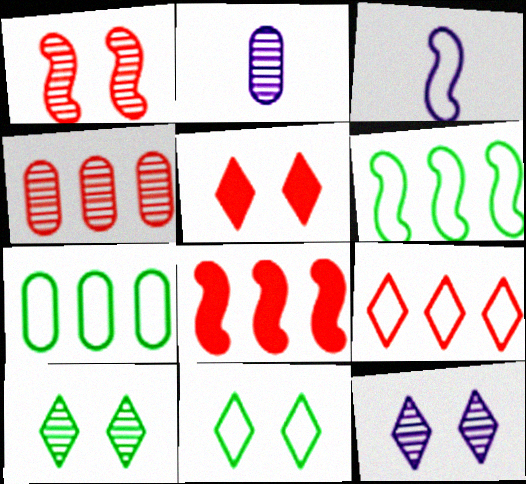[[2, 5, 6], 
[2, 8, 11], 
[4, 8, 9], 
[5, 11, 12]]